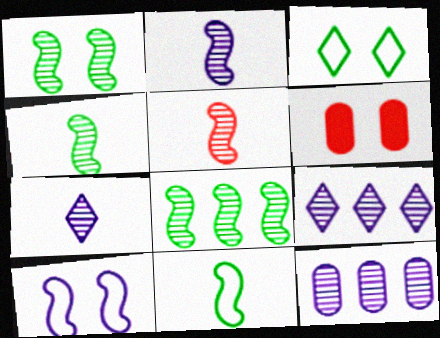[[1, 4, 8], 
[2, 4, 5], 
[6, 9, 11]]